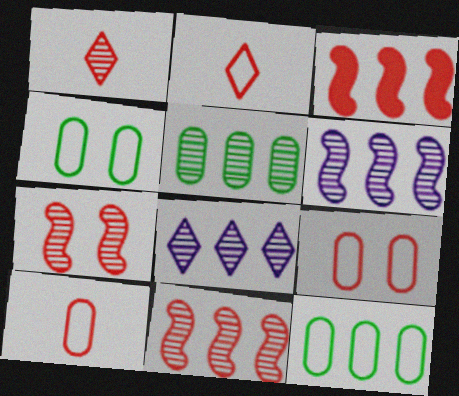[[1, 3, 9], 
[3, 8, 12], 
[5, 8, 11]]